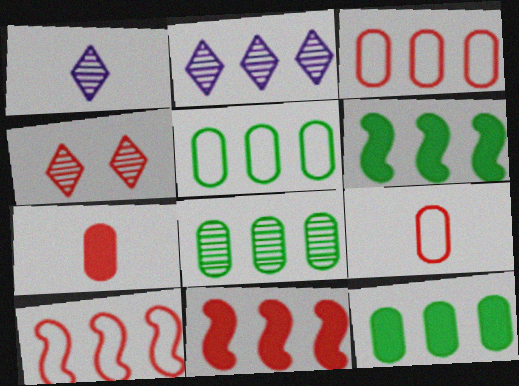[[2, 3, 6], 
[2, 5, 11], 
[2, 10, 12], 
[4, 7, 10], 
[4, 9, 11], 
[5, 8, 12]]